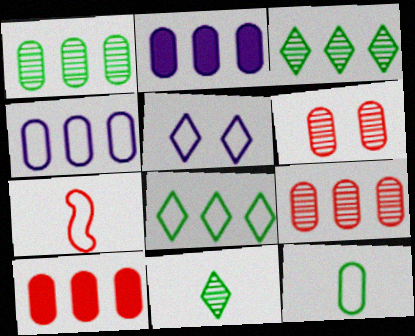[[1, 4, 10], 
[2, 6, 12]]